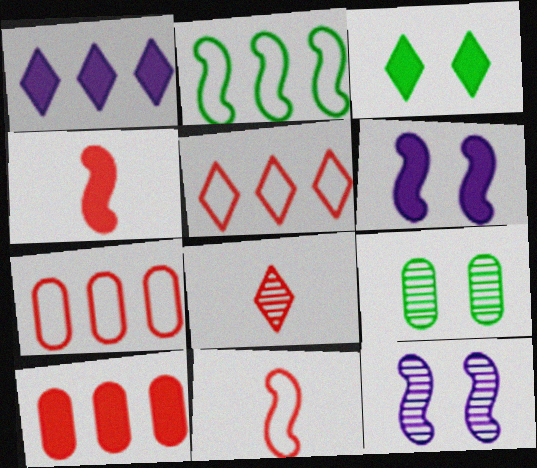[[1, 9, 11], 
[2, 4, 12]]